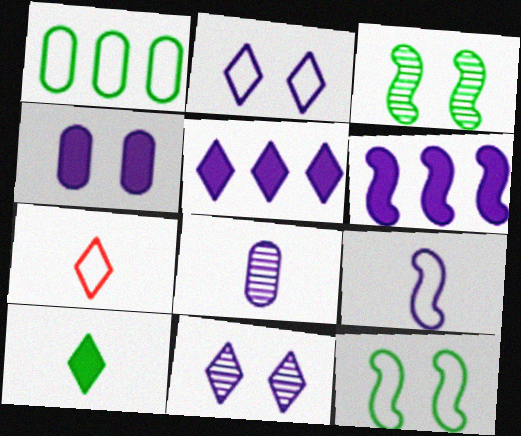[[1, 3, 10], 
[2, 6, 8]]